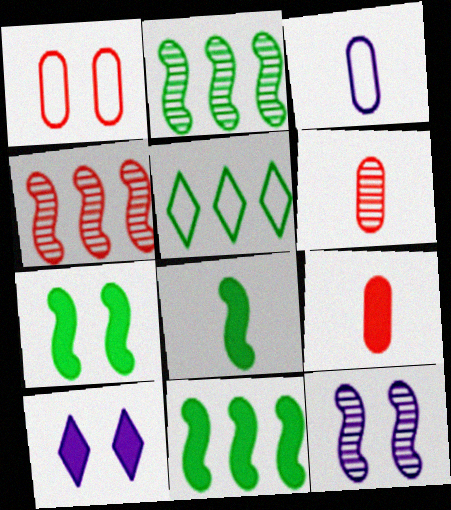[[5, 9, 12], 
[7, 8, 11], 
[9, 10, 11]]